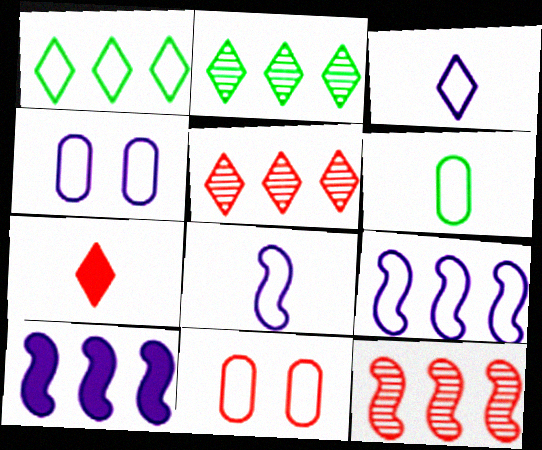[[1, 8, 11], 
[3, 4, 9], 
[7, 11, 12]]